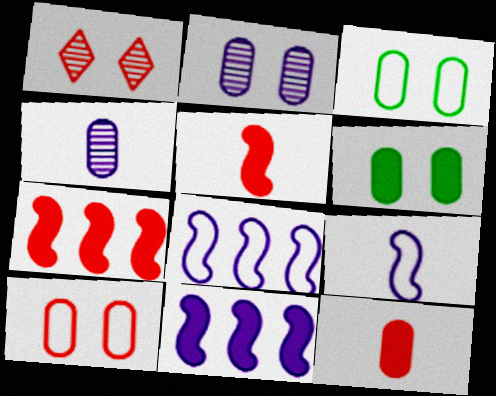[[2, 6, 10]]